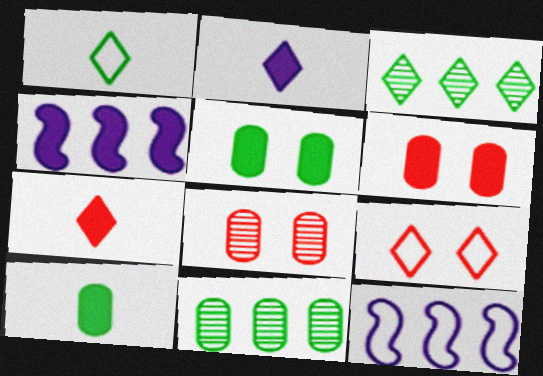[[1, 4, 8], 
[2, 3, 9], 
[4, 5, 7]]